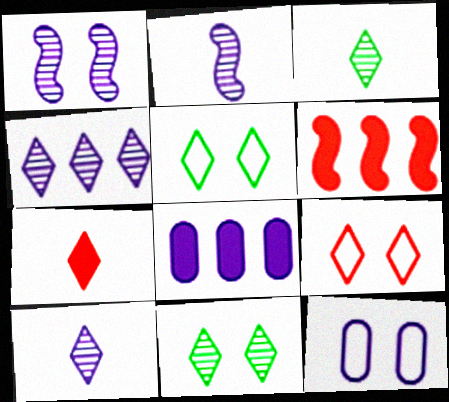[[3, 6, 12], 
[4, 5, 7]]